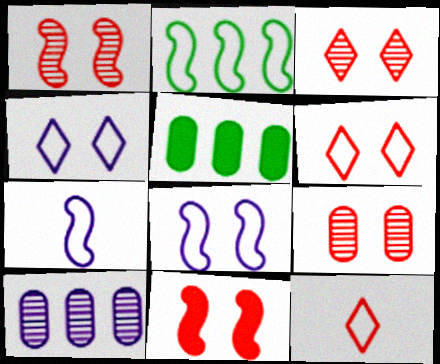[[1, 3, 9], 
[3, 5, 7], 
[6, 9, 11]]